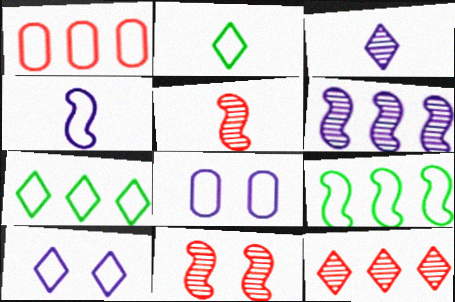[]